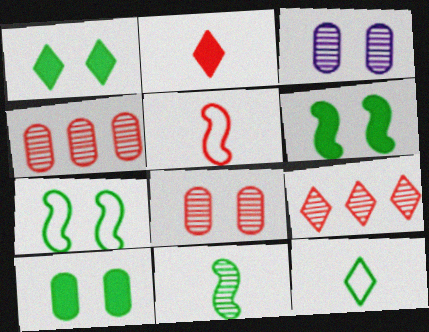[[1, 6, 10], 
[3, 9, 11]]